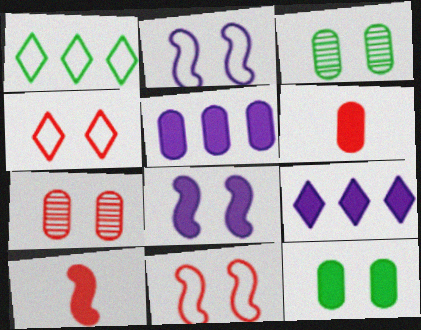[[3, 4, 8], 
[5, 6, 12], 
[9, 10, 12]]